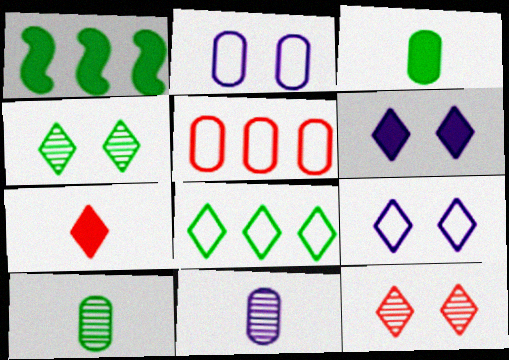[]